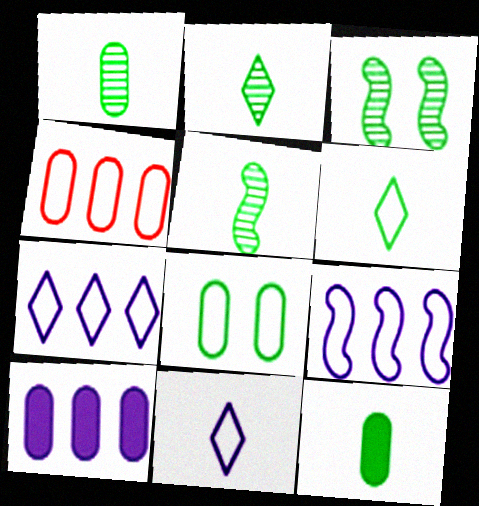[[1, 2, 5], 
[5, 6, 12]]